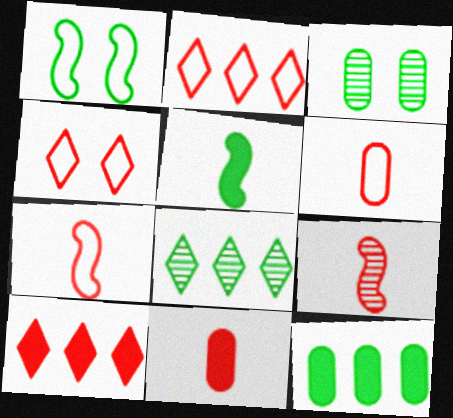[]